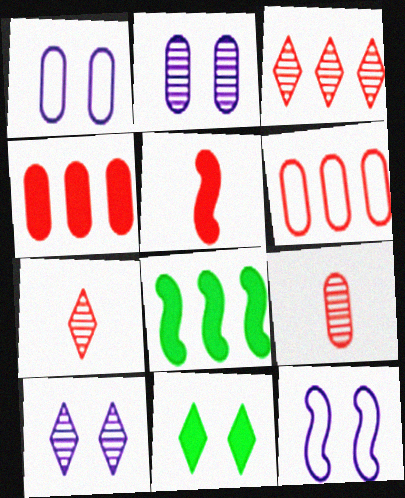[[1, 7, 8]]